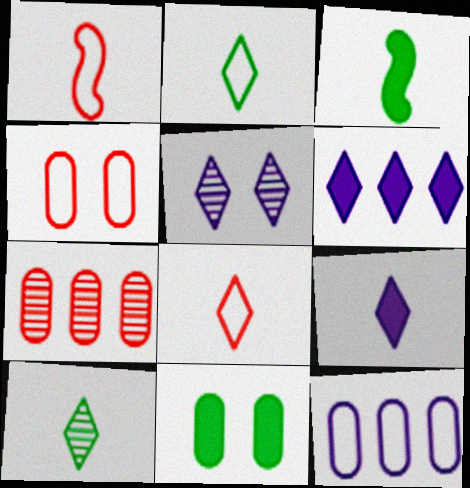[[8, 9, 10]]